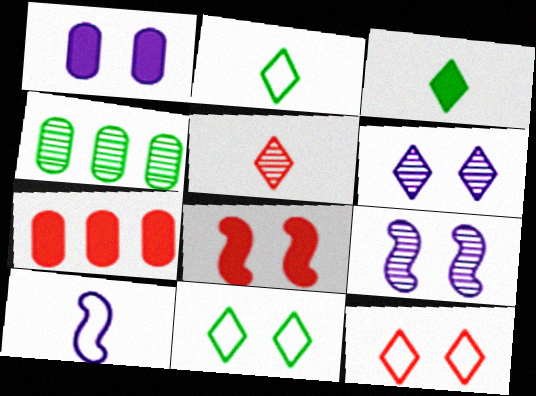[[2, 7, 9], 
[4, 5, 9]]